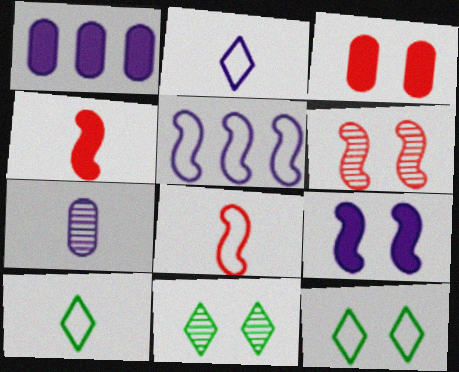[[1, 6, 10], 
[1, 8, 11], 
[4, 7, 10]]